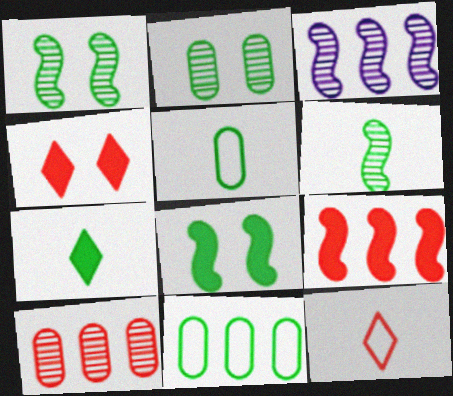[[1, 7, 11], 
[3, 4, 5], 
[5, 6, 7]]